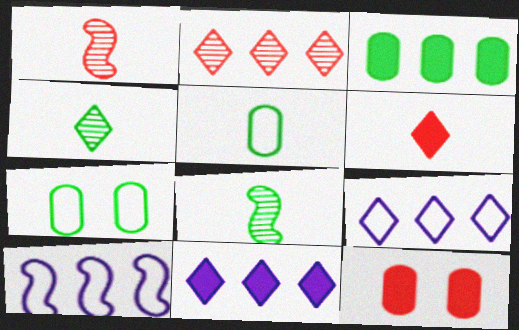[[1, 7, 11], 
[2, 3, 10], 
[4, 10, 12], 
[8, 9, 12]]